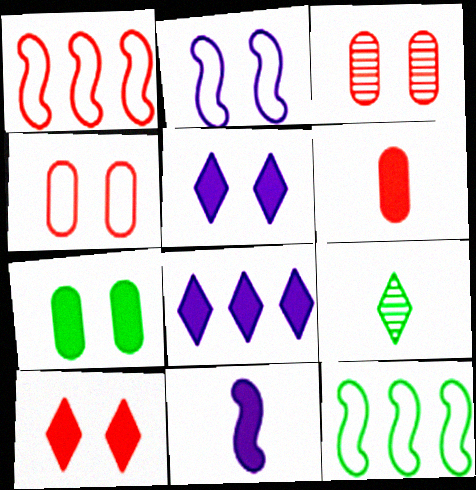[[7, 9, 12]]